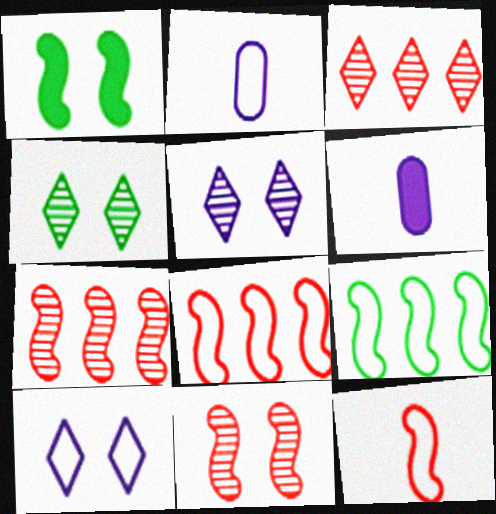[[1, 2, 3], 
[4, 6, 8]]